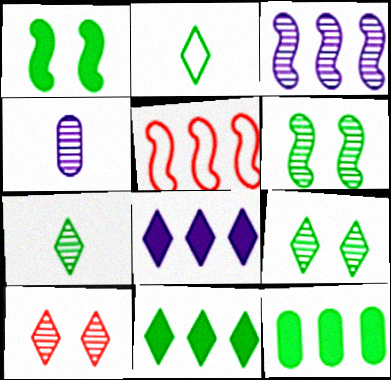[[2, 6, 12], 
[2, 8, 10], 
[2, 9, 11]]